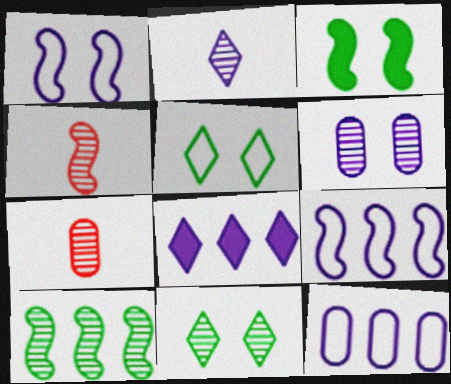[[3, 4, 9]]